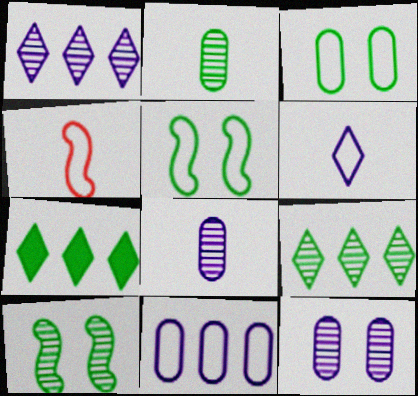[[2, 5, 7], 
[2, 9, 10], 
[4, 7, 12]]